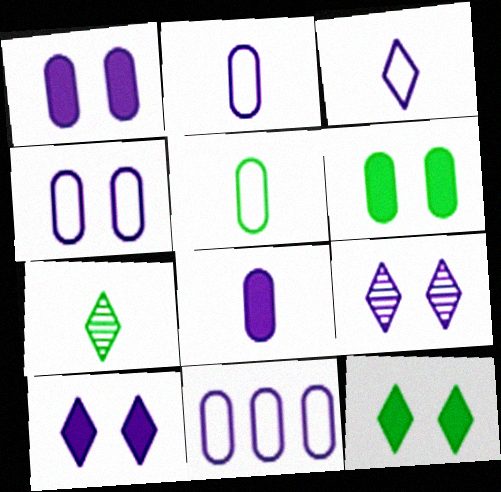[[2, 4, 11]]